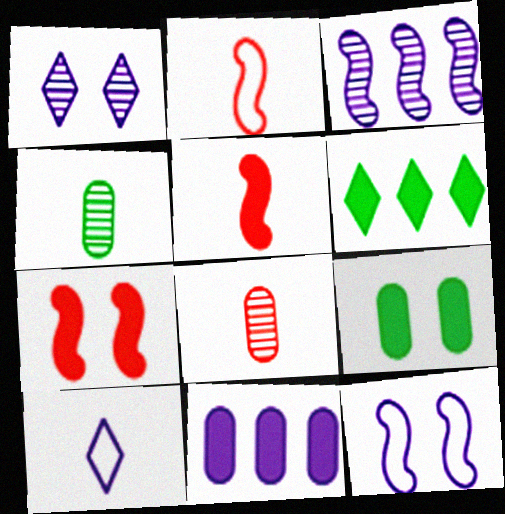[[4, 5, 10], 
[6, 8, 12]]